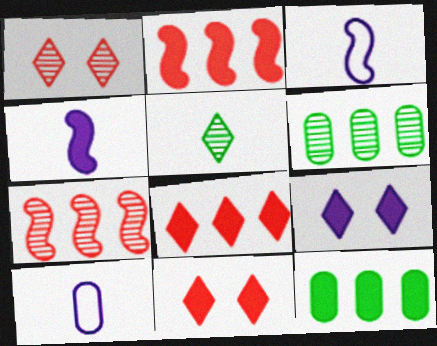[[1, 3, 12], 
[3, 6, 11], 
[4, 11, 12]]